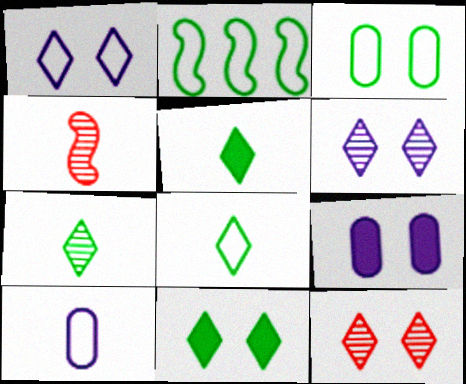[[1, 11, 12], 
[2, 3, 8], 
[4, 5, 10], 
[5, 7, 8]]